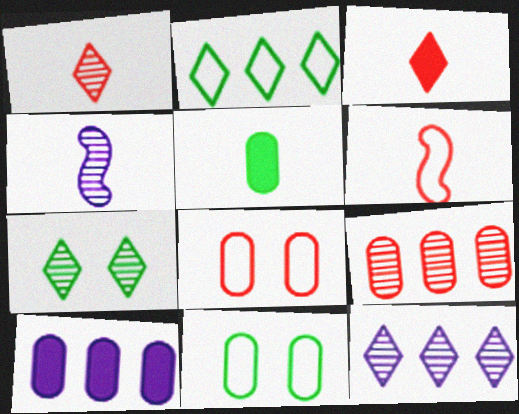[[1, 7, 12], 
[4, 7, 9], 
[6, 7, 10]]